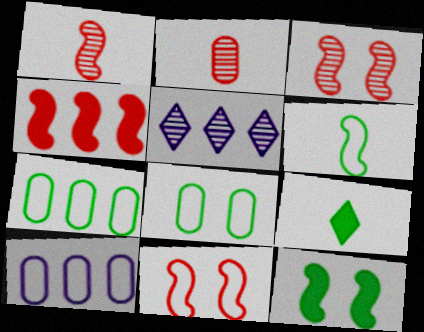[[1, 4, 11], 
[3, 9, 10], 
[4, 5, 7]]